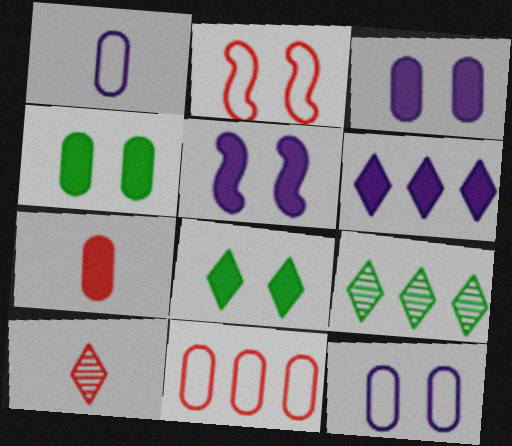[]